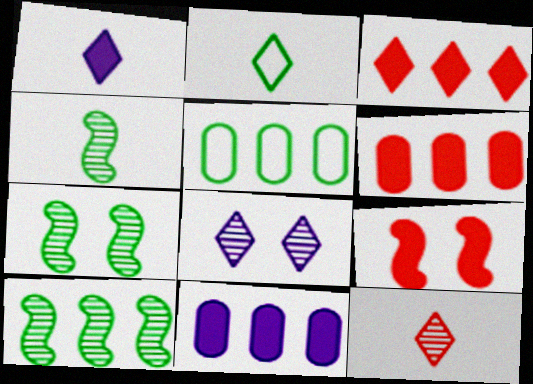[[1, 2, 12], 
[2, 3, 8], 
[4, 7, 10]]